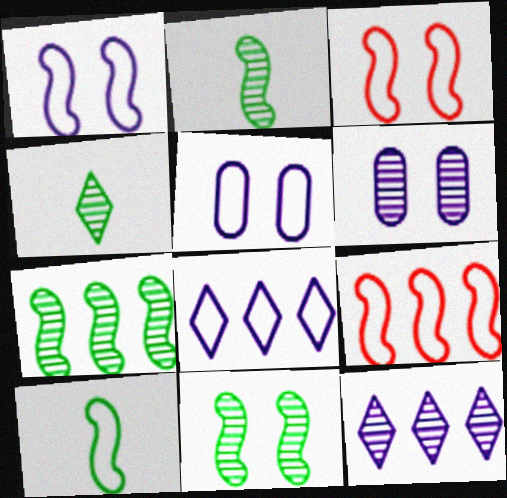[[1, 9, 10], 
[2, 7, 11]]